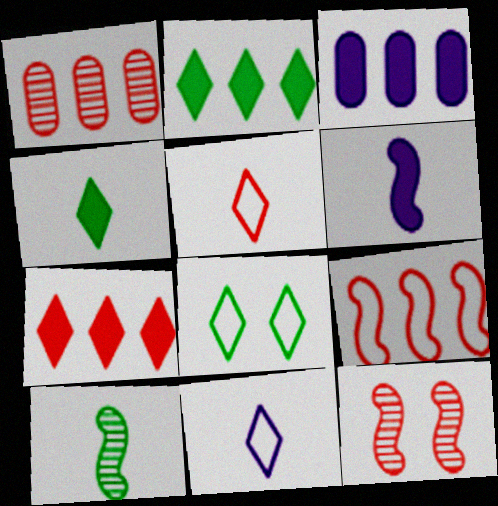[[1, 6, 8], 
[1, 7, 9]]